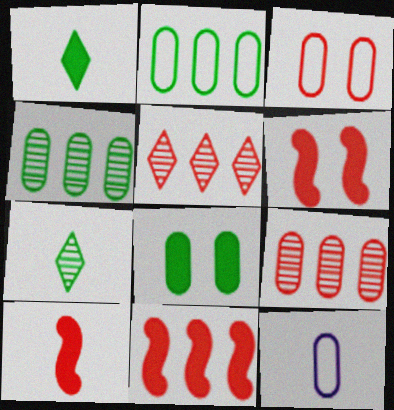[[2, 3, 12], 
[3, 5, 10], 
[6, 10, 11], 
[7, 10, 12], 
[8, 9, 12]]